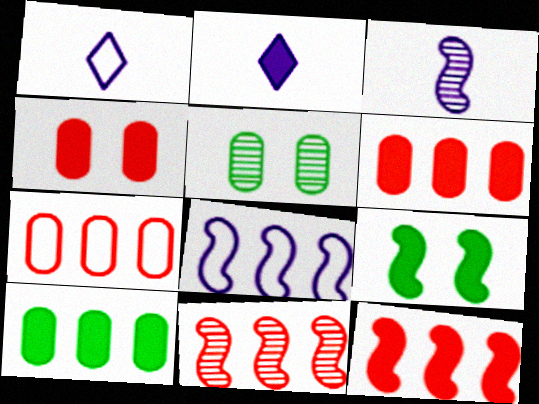[[1, 5, 12], 
[2, 6, 9]]